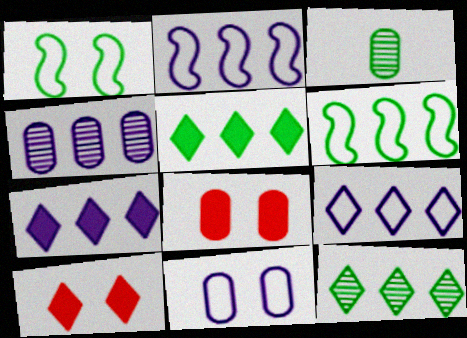[[1, 3, 5], 
[2, 3, 10], 
[2, 4, 7]]